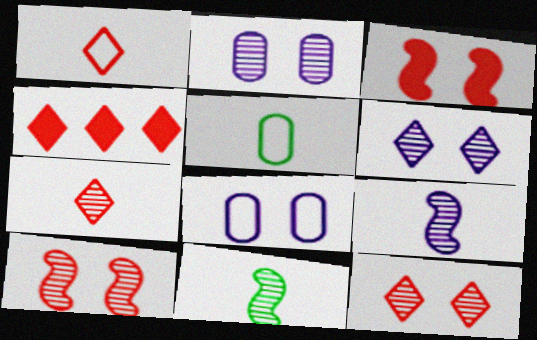[[1, 4, 12], 
[4, 8, 11]]